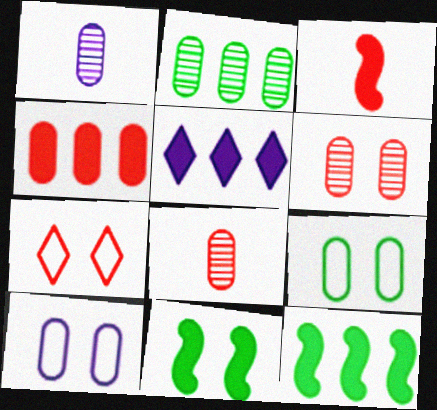[[1, 2, 6], 
[1, 4, 9], 
[1, 7, 12], 
[4, 5, 12]]